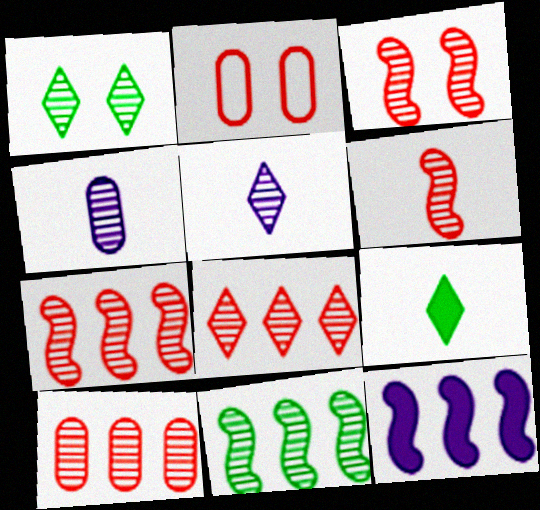[[1, 4, 7], 
[1, 5, 8], 
[3, 6, 7], 
[7, 8, 10]]